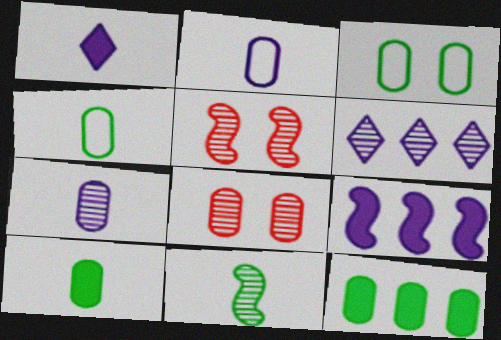[[2, 8, 12], 
[6, 8, 11]]